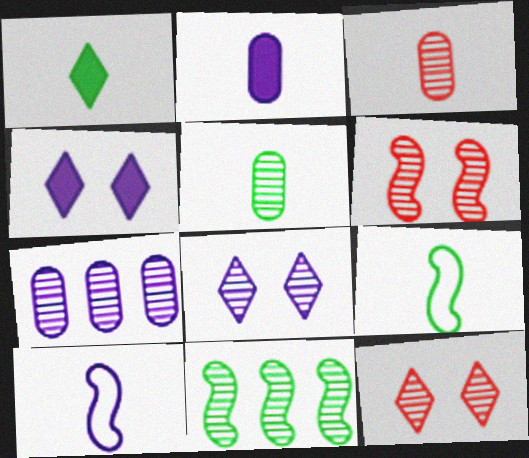[[1, 3, 10], 
[1, 5, 9], 
[3, 8, 11], 
[4, 7, 10]]